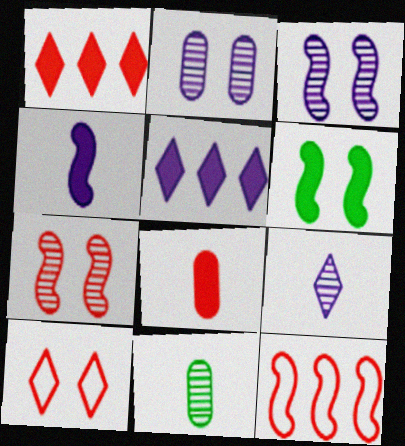[[2, 6, 10], 
[5, 6, 8]]